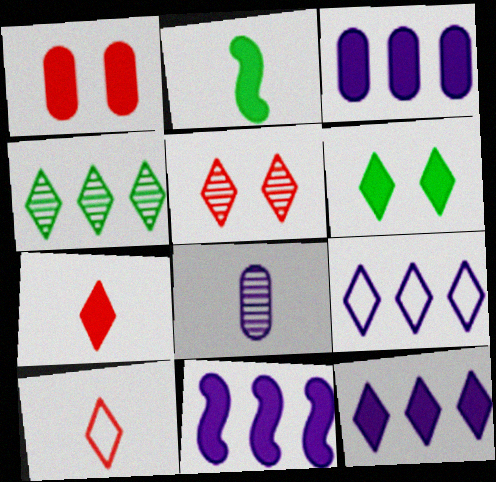[[1, 2, 12], 
[2, 8, 10], 
[3, 11, 12], 
[6, 7, 12]]